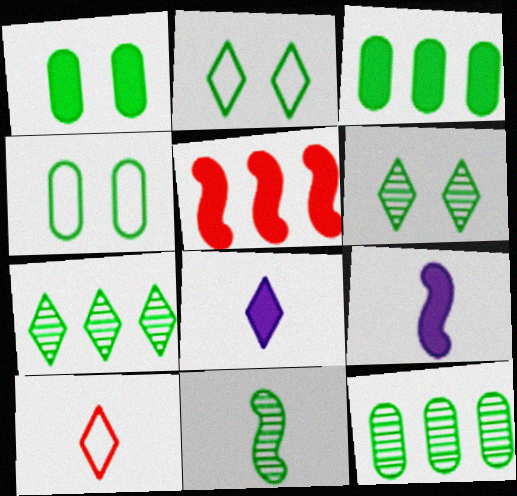[[1, 5, 8], 
[2, 3, 11], 
[6, 11, 12]]